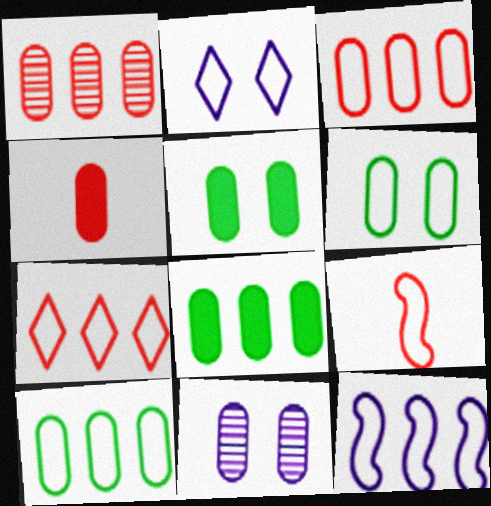[[2, 9, 10], 
[4, 10, 11], 
[7, 10, 12]]